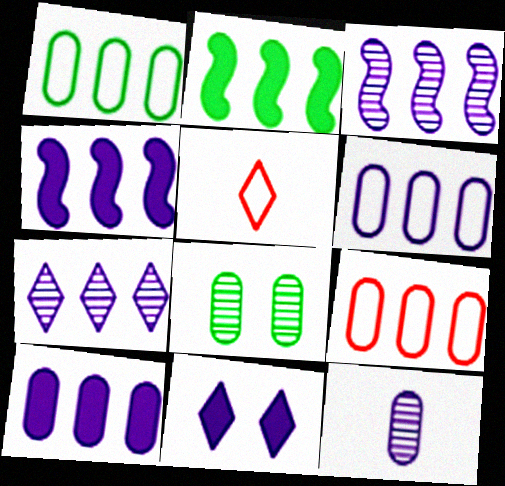[[1, 6, 9], 
[2, 7, 9], 
[4, 5, 8], 
[4, 6, 7]]